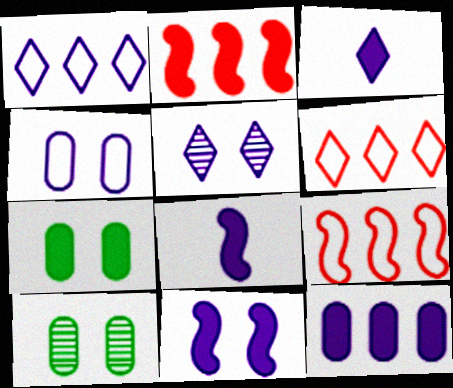[[1, 3, 5], 
[2, 3, 7], 
[3, 9, 10], 
[3, 11, 12], 
[4, 5, 11], 
[6, 8, 10]]